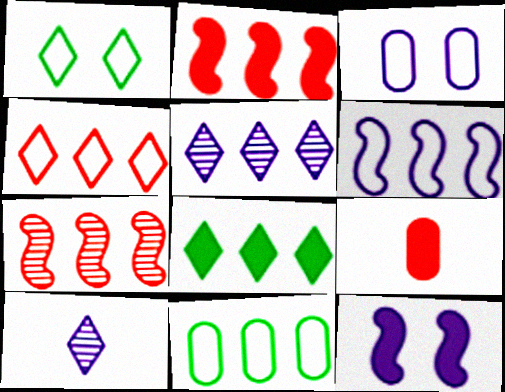[[2, 5, 11], 
[4, 5, 8], 
[4, 6, 11], 
[8, 9, 12]]